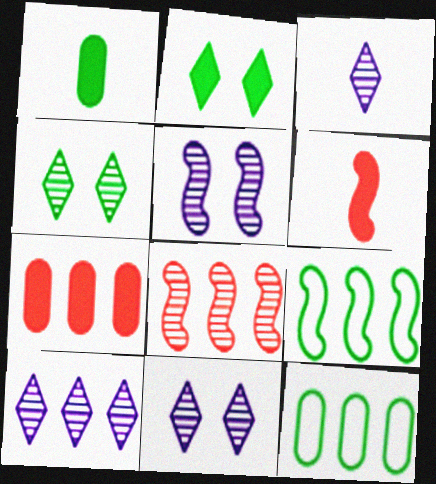[[1, 4, 9], 
[3, 10, 11], 
[5, 6, 9], 
[6, 11, 12], 
[7, 9, 10]]